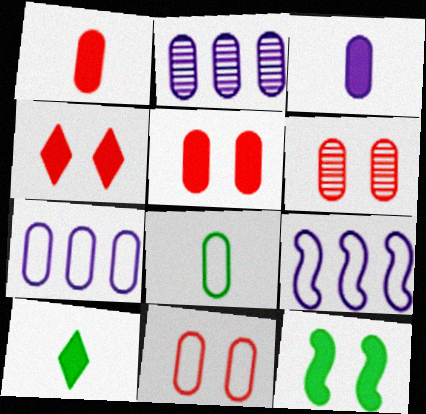[[2, 5, 8], 
[5, 6, 11], 
[6, 9, 10], 
[7, 8, 11]]